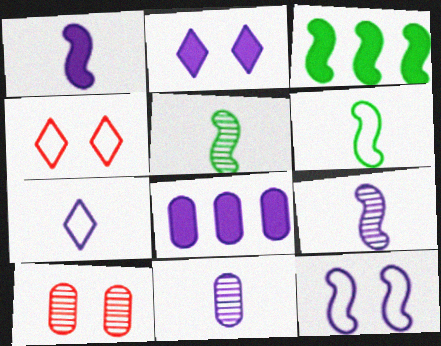[[1, 2, 8], 
[1, 7, 11], 
[3, 4, 11], 
[3, 7, 10], 
[4, 5, 8]]